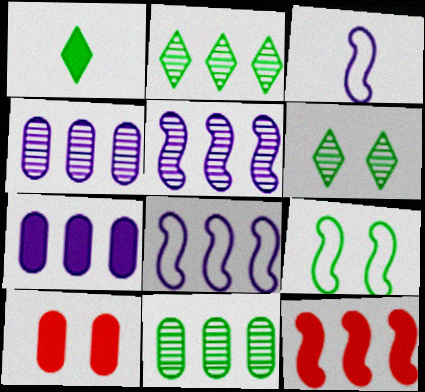[[1, 9, 11], 
[2, 3, 10]]